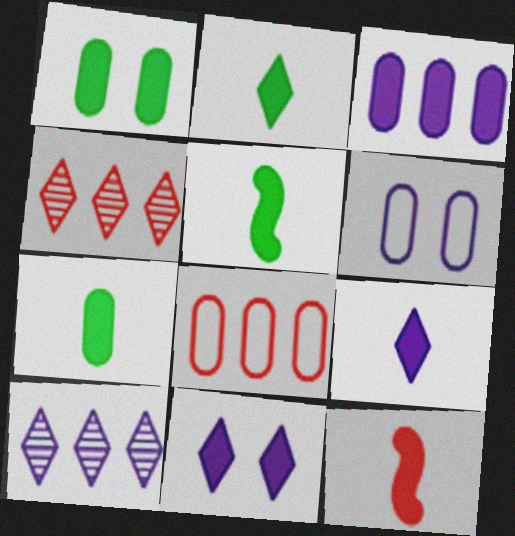[[2, 5, 7], 
[4, 5, 6], 
[7, 9, 12]]